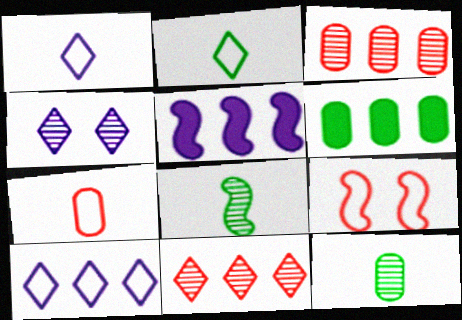[[3, 4, 8], 
[5, 8, 9]]